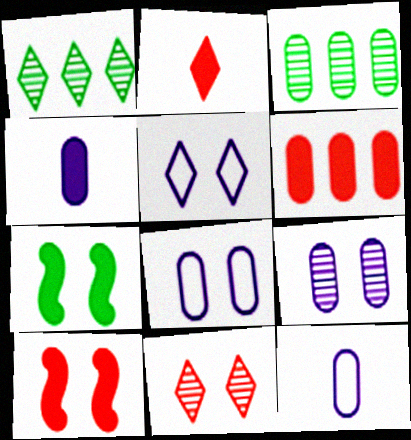[[1, 2, 5], 
[1, 10, 12], 
[2, 6, 10], 
[7, 8, 11]]